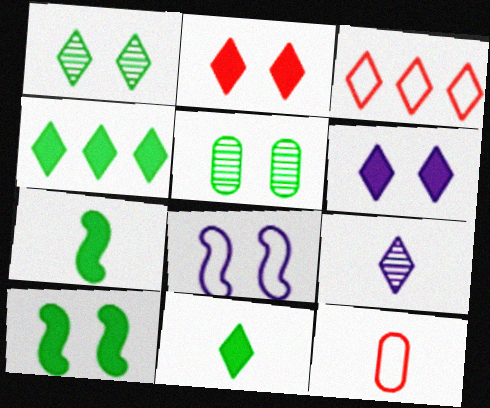[[2, 5, 8], 
[7, 9, 12]]